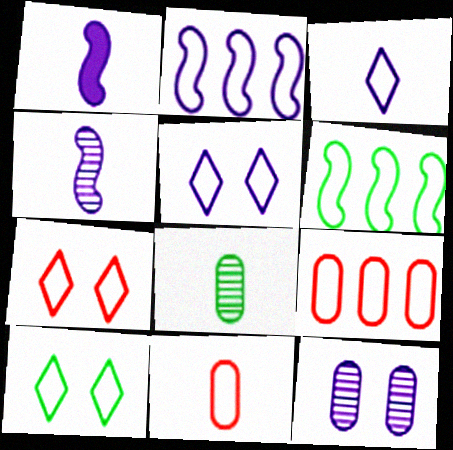[[2, 10, 11], 
[5, 6, 11], 
[5, 7, 10]]